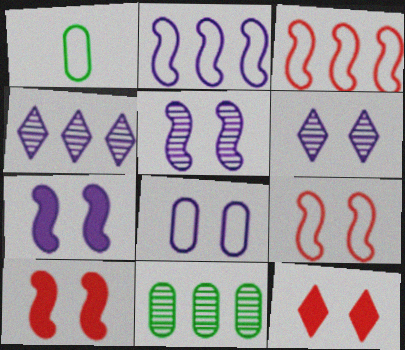[[1, 4, 10], 
[6, 7, 8]]